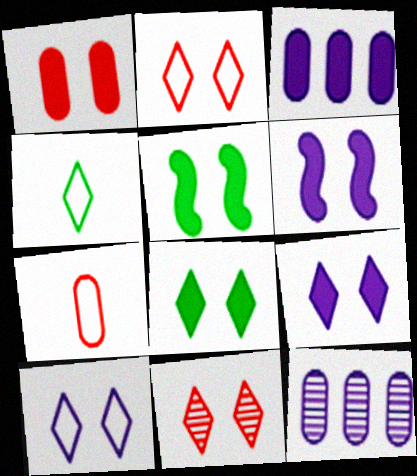[[1, 5, 9], 
[1, 6, 8], 
[8, 10, 11]]